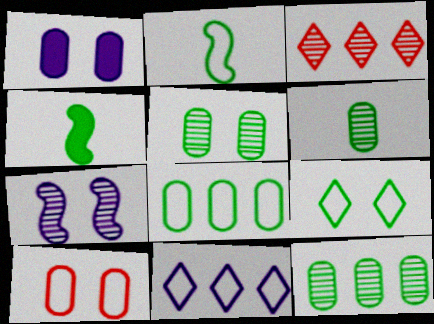[[1, 2, 3], 
[1, 5, 10], 
[2, 8, 9], 
[2, 10, 11], 
[3, 6, 7], 
[4, 9, 12], 
[5, 6, 12]]